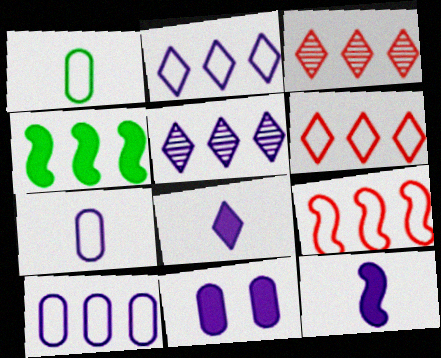[[3, 4, 10]]